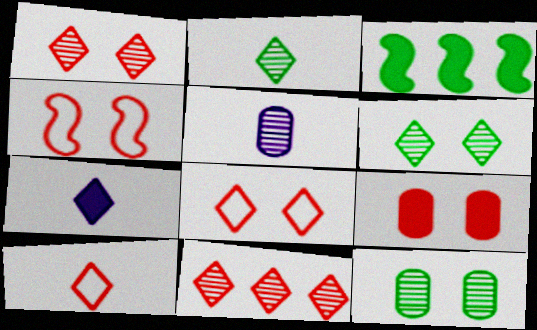[[1, 4, 9], 
[2, 7, 10], 
[3, 5, 8], 
[3, 7, 9]]